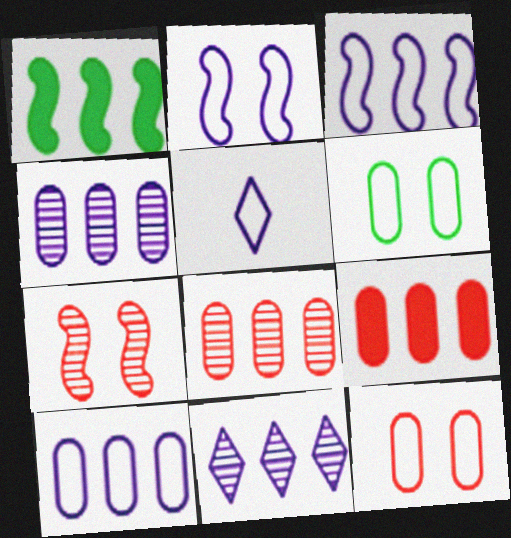[[2, 5, 10]]